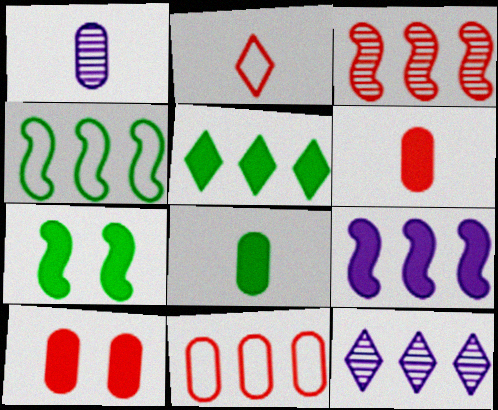[[2, 3, 10], 
[3, 4, 9], 
[5, 7, 8]]